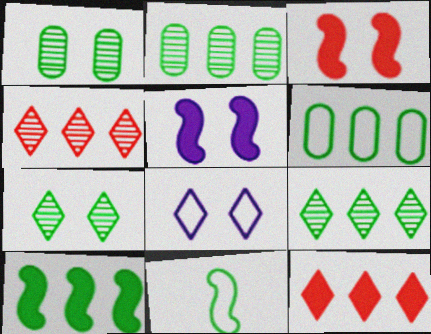[[1, 3, 8], 
[6, 9, 10]]